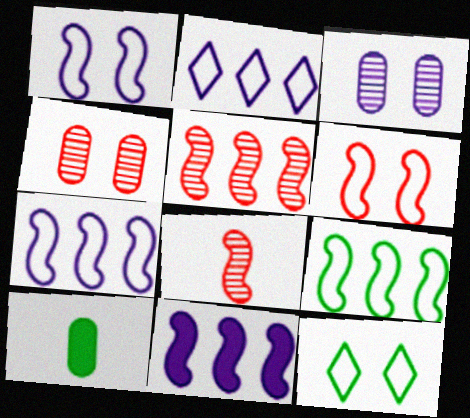[[5, 9, 11]]